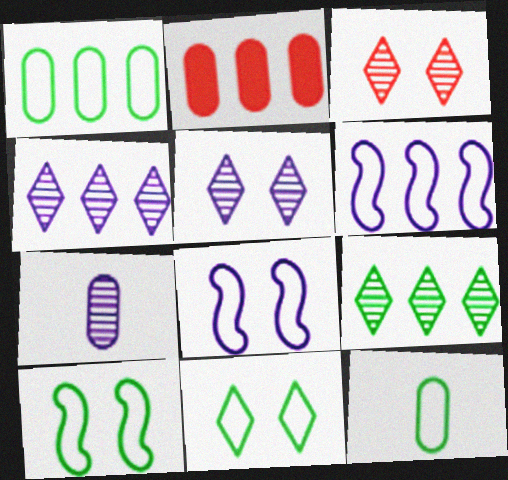[[2, 6, 9]]